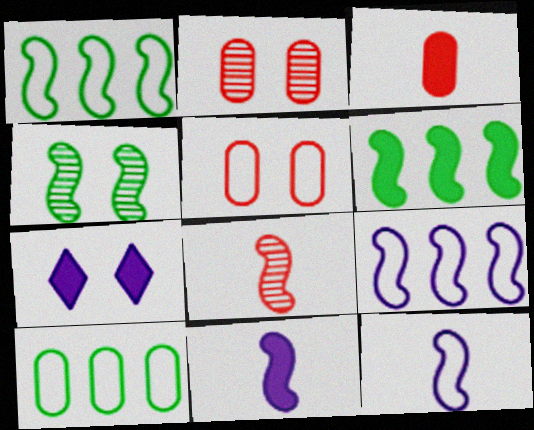[[3, 6, 7], 
[4, 5, 7], 
[7, 8, 10]]